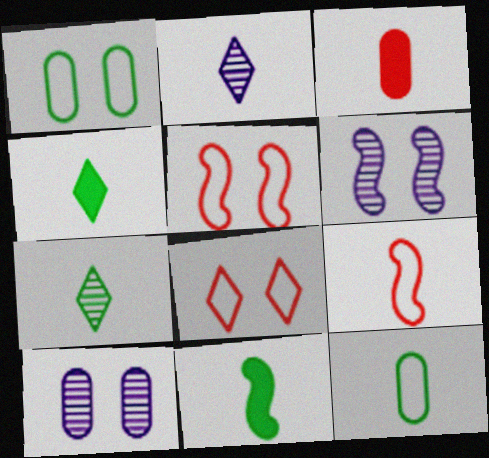[[7, 11, 12]]